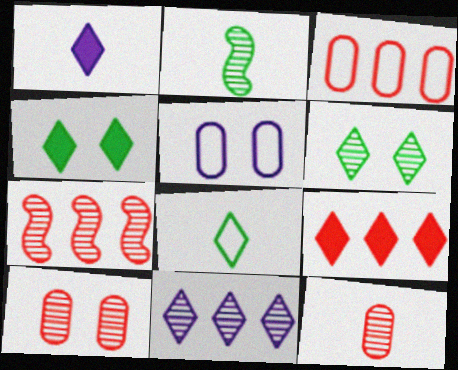[[1, 4, 9], 
[2, 5, 9], 
[2, 10, 11], 
[3, 7, 9]]